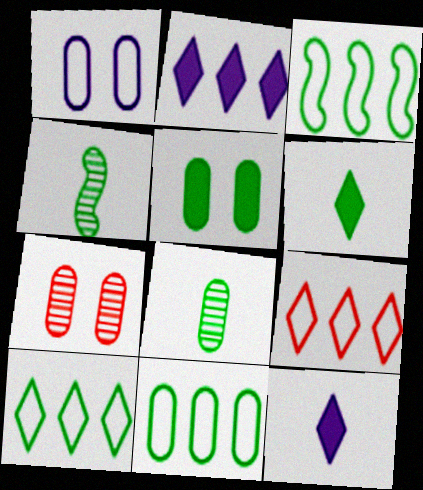[[1, 5, 7], 
[3, 7, 12], 
[3, 10, 11], 
[4, 5, 10], 
[5, 8, 11]]